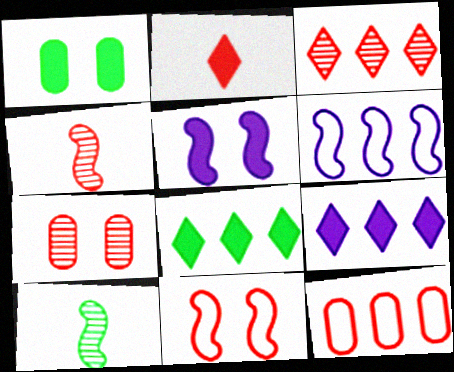[[3, 4, 7]]